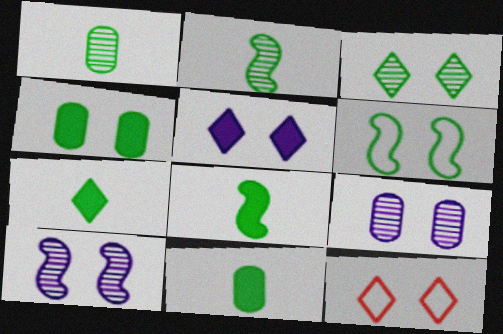[[3, 4, 6], 
[3, 5, 12], 
[4, 10, 12], 
[7, 8, 11]]